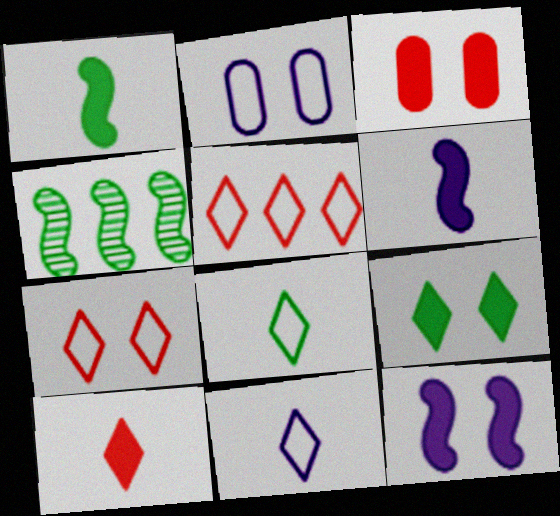[[2, 4, 10], 
[3, 4, 11], 
[3, 9, 12]]